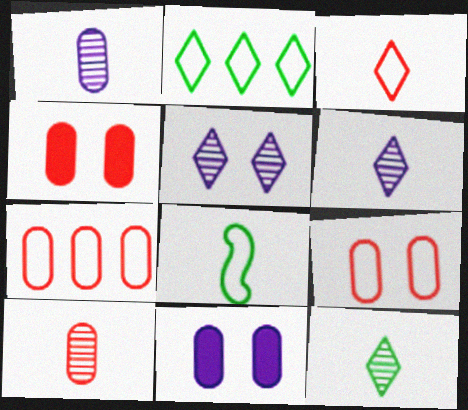[[4, 7, 10]]